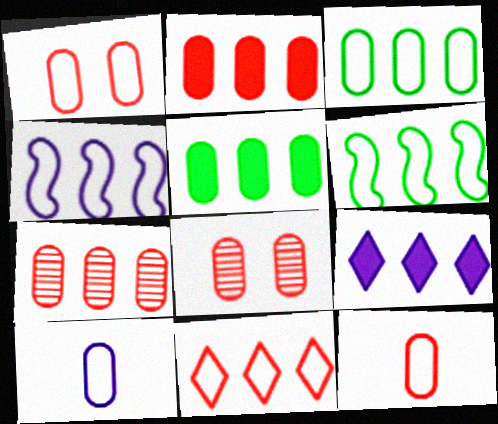[[1, 3, 10], 
[2, 8, 12], 
[3, 4, 11], 
[5, 8, 10], 
[6, 7, 9]]